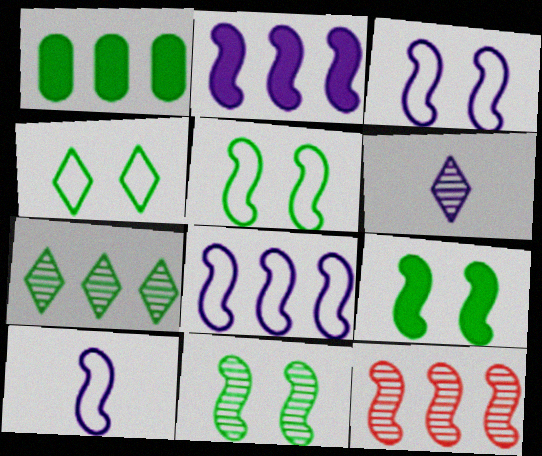[[3, 8, 10], 
[5, 9, 11], 
[9, 10, 12]]